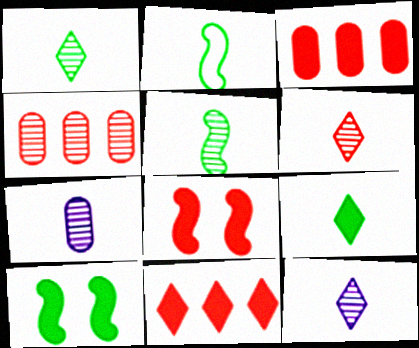[[1, 6, 12], 
[5, 6, 7]]